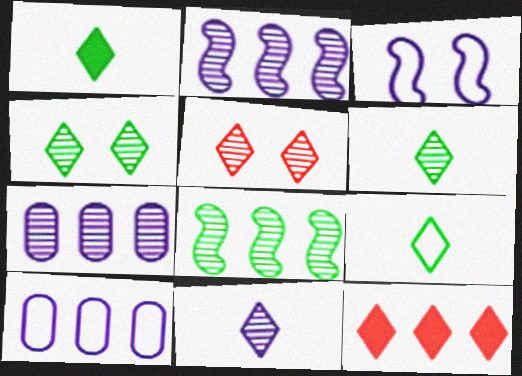[[1, 6, 9], 
[8, 10, 12]]